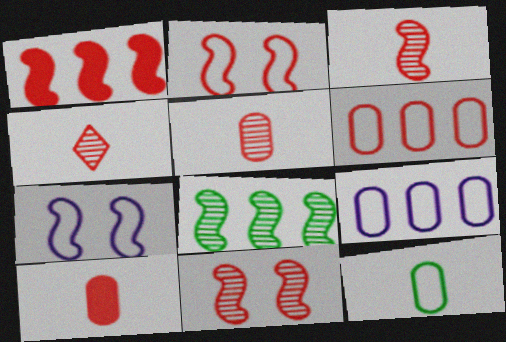[[1, 2, 3], 
[3, 4, 5]]